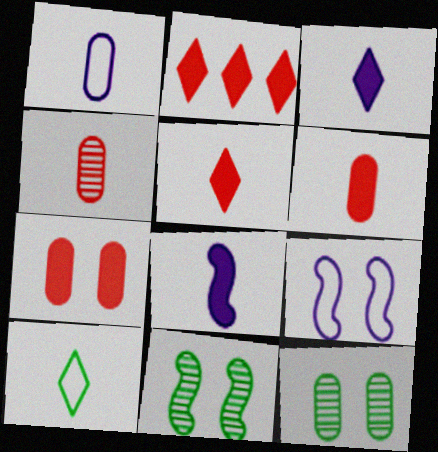[[1, 2, 11], 
[4, 8, 10]]